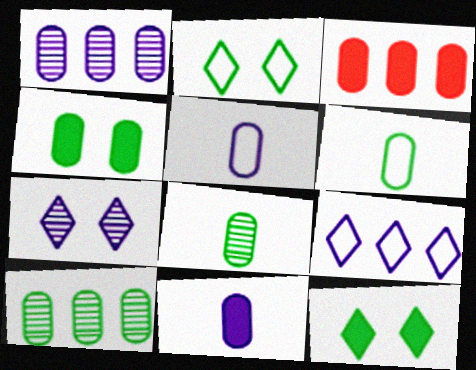[[3, 4, 11], 
[4, 6, 10]]